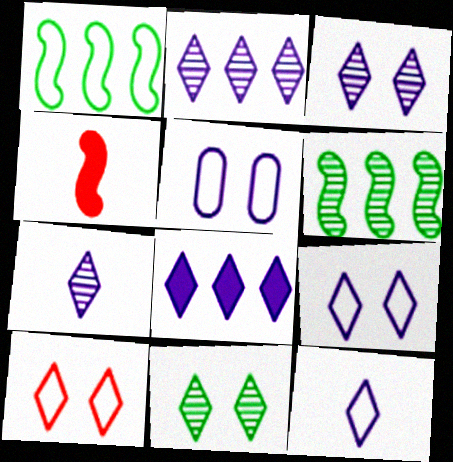[[2, 3, 7], 
[3, 8, 12], 
[7, 8, 9]]